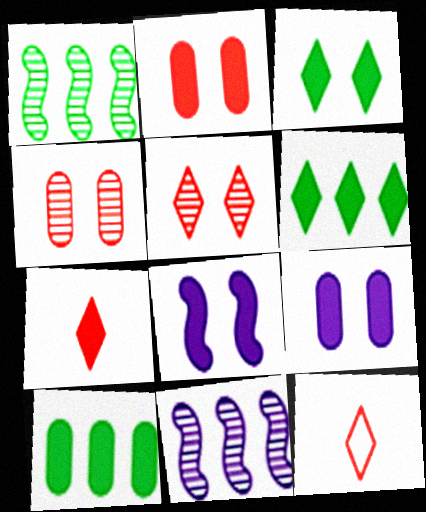[[1, 9, 12], 
[2, 3, 8], 
[7, 8, 10]]